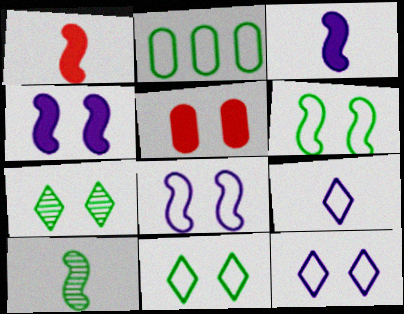[[5, 7, 8]]